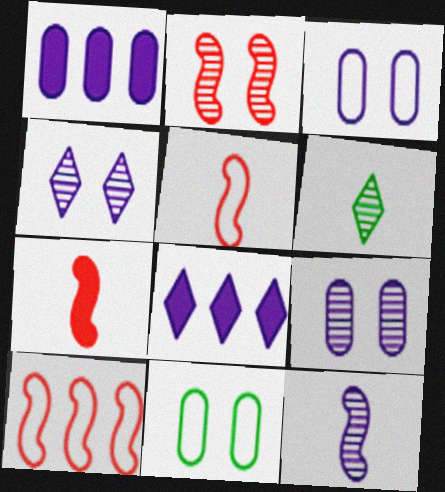[[2, 7, 10], 
[3, 8, 12]]